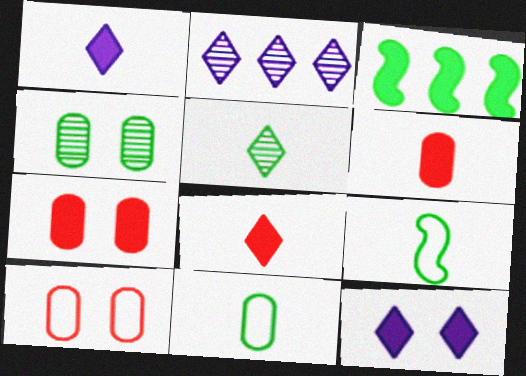[[1, 3, 7], 
[2, 7, 9], 
[3, 6, 12]]